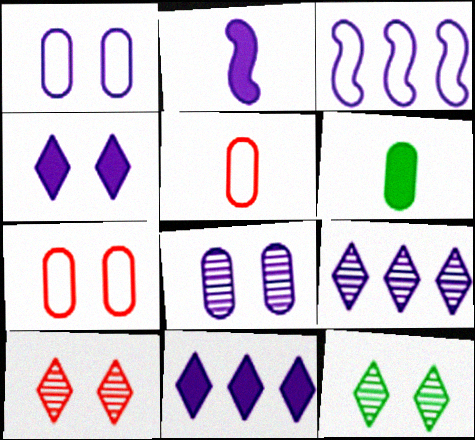[[1, 2, 9], 
[3, 6, 10]]